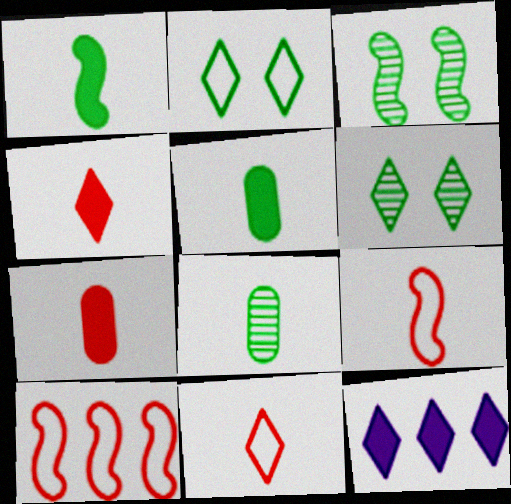[[6, 11, 12]]